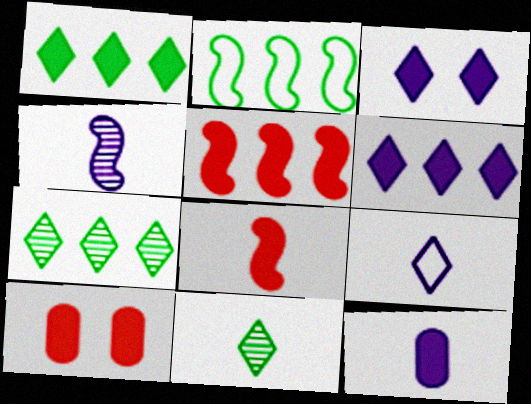[[4, 9, 12]]